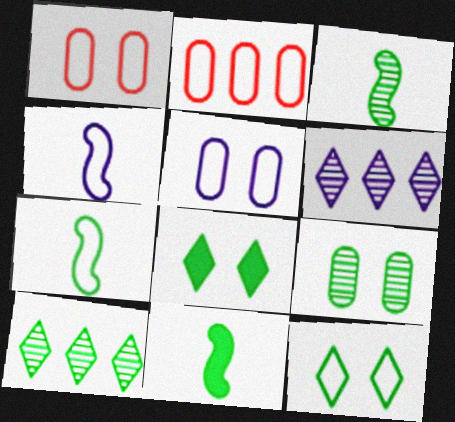[[1, 6, 11], 
[2, 4, 12], 
[3, 7, 11], 
[3, 9, 10]]